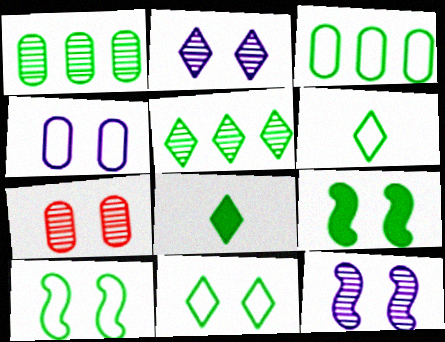[[1, 6, 9], 
[1, 8, 10], 
[3, 6, 10], 
[5, 8, 11]]